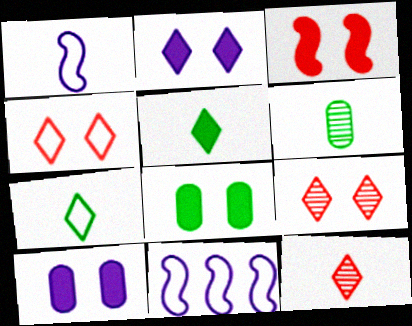[[2, 3, 8], 
[8, 11, 12]]